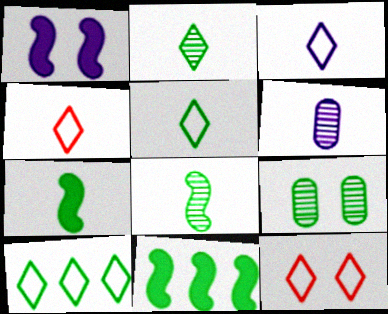[[1, 9, 12], 
[3, 4, 5], 
[3, 10, 12], 
[4, 6, 7], 
[5, 9, 11], 
[6, 11, 12], 
[7, 9, 10]]